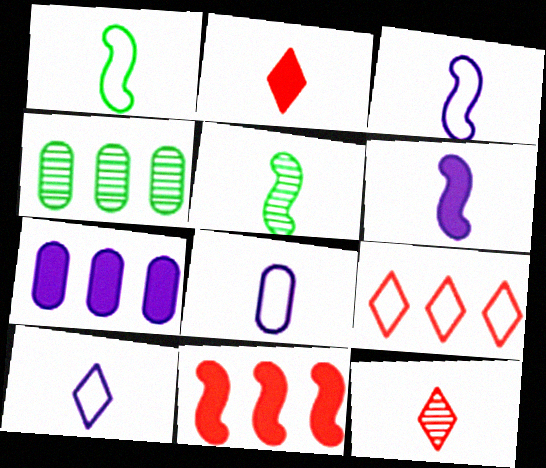[[2, 5, 8], 
[3, 8, 10]]